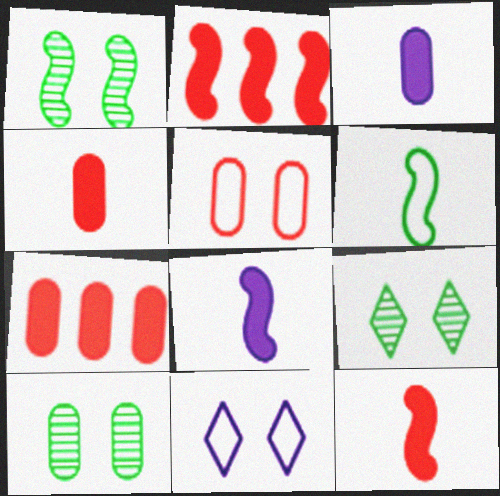[[1, 9, 10]]